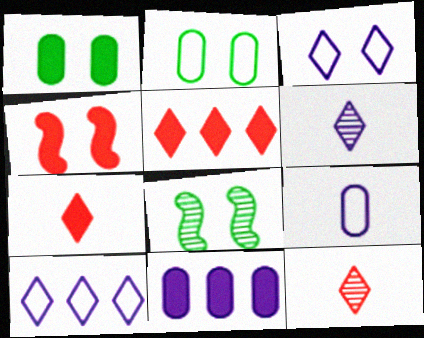[[5, 8, 9]]